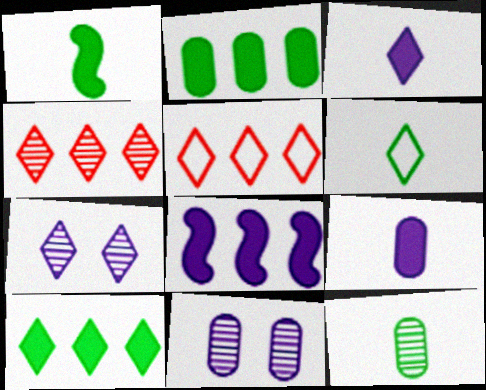[[1, 5, 11], 
[1, 6, 12]]